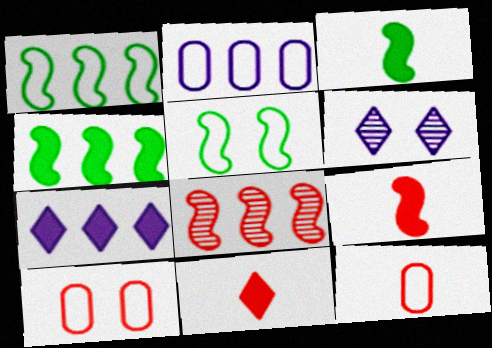[[4, 6, 12], 
[8, 10, 11]]